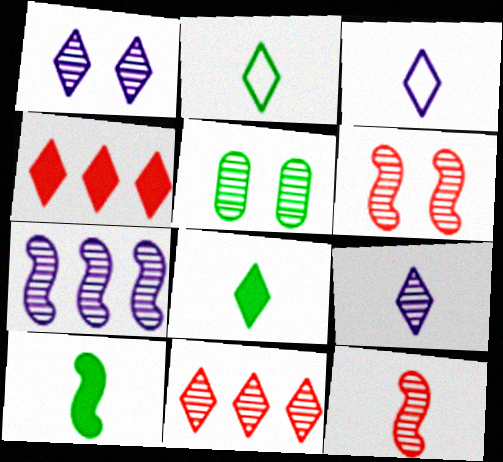[[1, 2, 4], 
[1, 5, 6]]